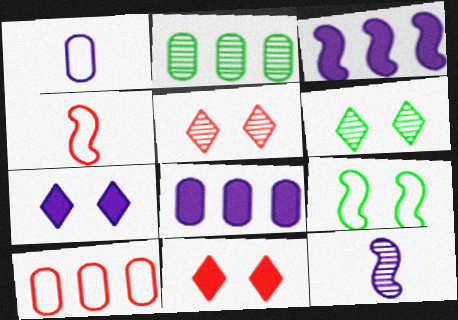[[2, 4, 7], 
[2, 5, 12], 
[2, 8, 10], 
[4, 6, 8]]